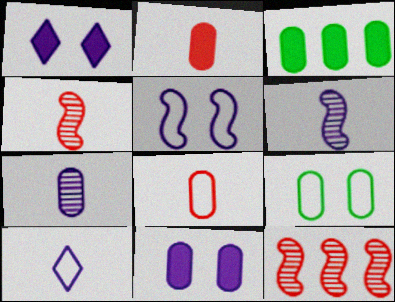[[2, 3, 11]]